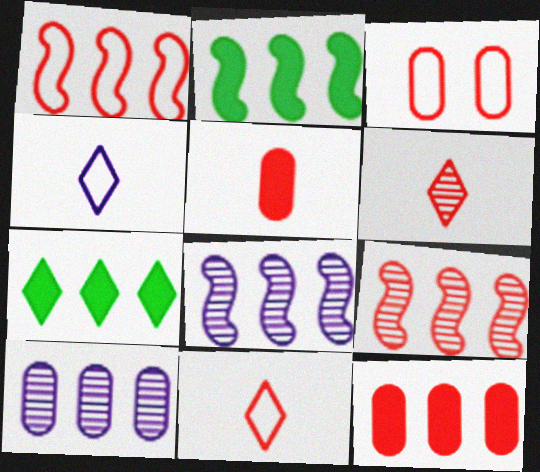[[1, 2, 8], 
[1, 3, 11], 
[1, 7, 10]]